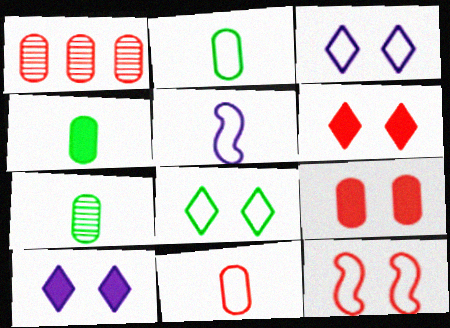[[1, 9, 11], 
[2, 4, 7]]